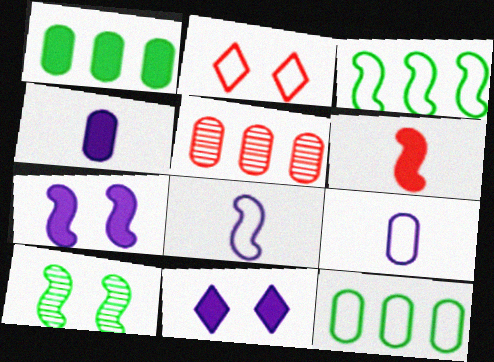[[1, 6, 11], 
[2, 3, 9], 
[2, 5, 6], 
[2, 8, 12]]